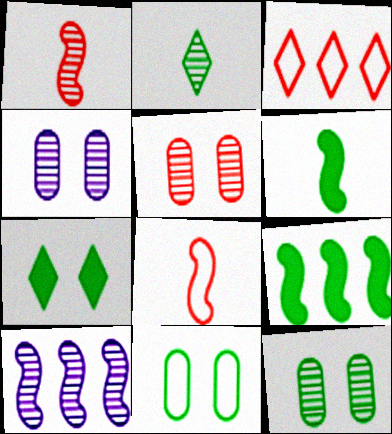[[2, 5, 10], 
[2, 9, 11], 
[3, 4, 6], 
[4, 5, 12]]